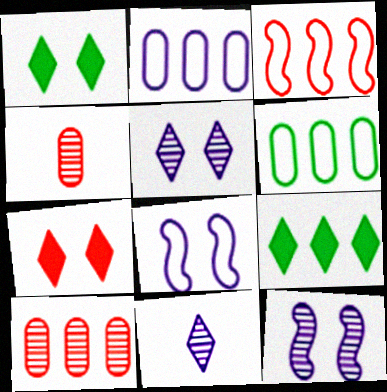[[3, 4, 7], 
[4, 8, 9]]